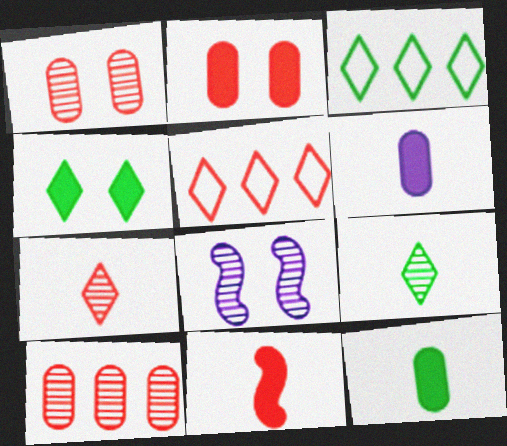[[1, 5, 11], 
[3, 4, 9], 
[5, 8, 12], 
[8, 9, 10]]